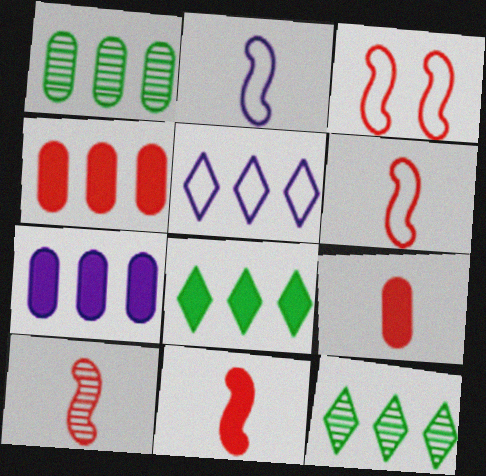[[6, 10, 11]]